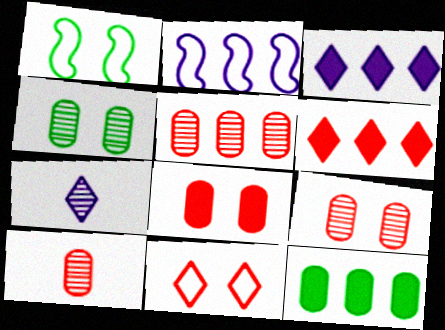[[1, 3, 10], 
[5, 9, 10]]